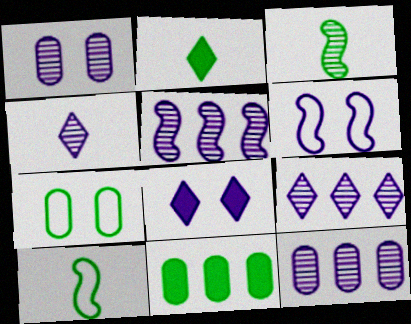[[1, 4, 5], 
[1, 6, 8], 
[5, 9, 12]]